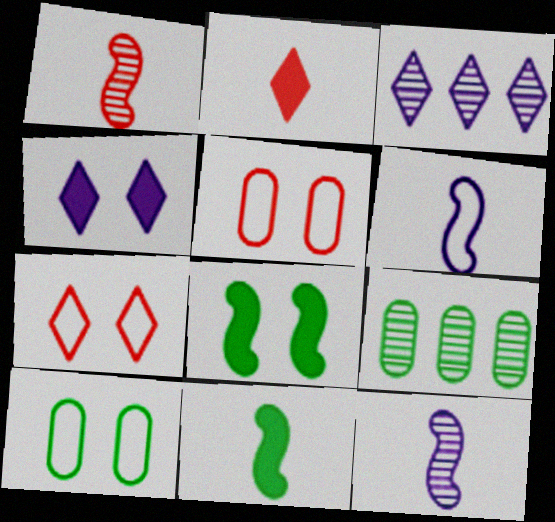[[1, 6, 11], 
[3, 5, 11]]